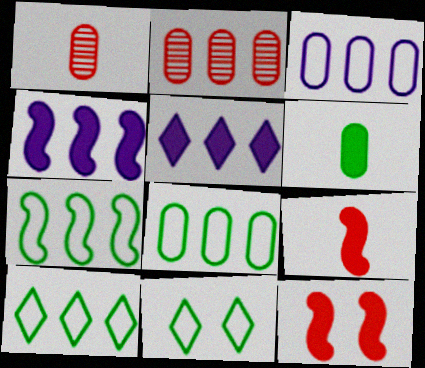[[1, 4, 11], 
[2, 4, 10], 
[2, 5, 7], 
[5, 6, 12], 
[7, 8, 10]]